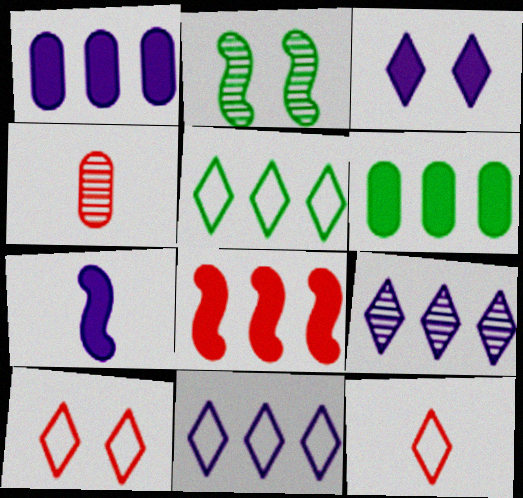[[1, 2, 12], 
[1, 3, 7], 
[2, 4, 9], 
[4, 8, 10]]